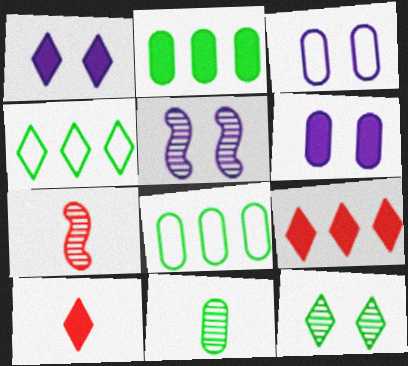[[1, 3, 5], 
[1, 7, 8], 
[4, 6, 7], 
[5, 8, 10]]